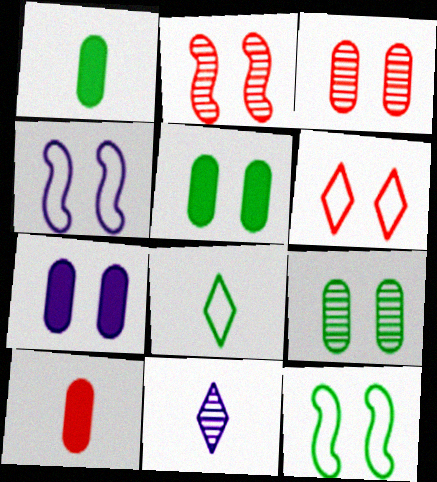[]